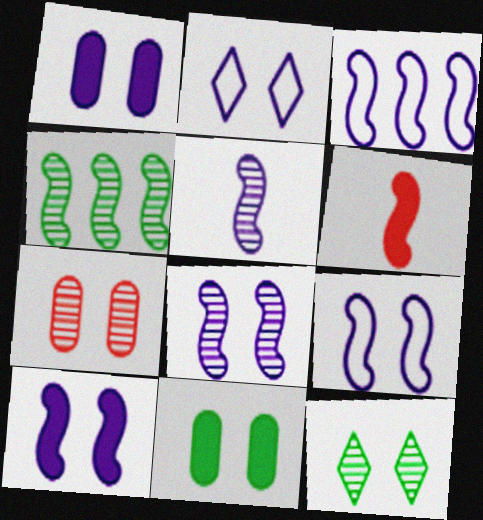[[1, 2, 8], 
[3, 5, 10], 
[4, 6, 9], 
[7, 8, 12], 
[8, 9, 10]]